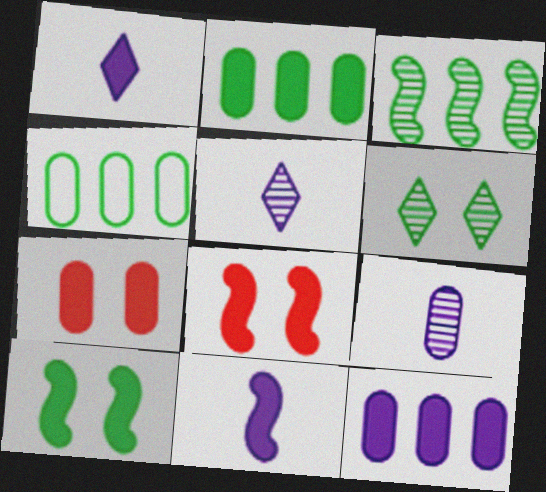[[1, 2, 8], 
[4, 5, 8], 
[4, 7, 9]]